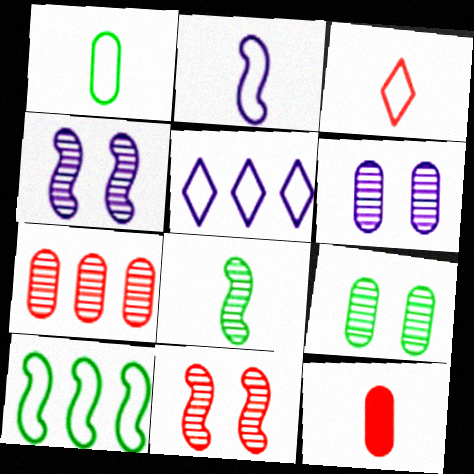[[1, 2, 3]]